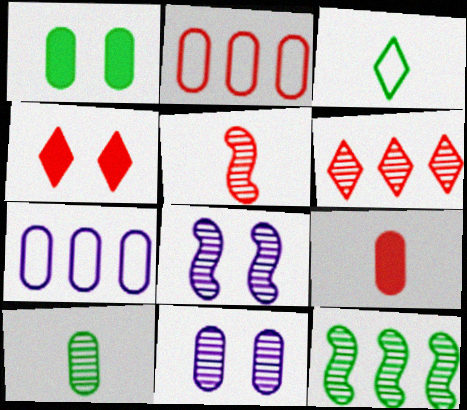[[1, 3, 12], 
[2, 4, 5], 
[5, 8, 12], 
[6, 8, 10]]